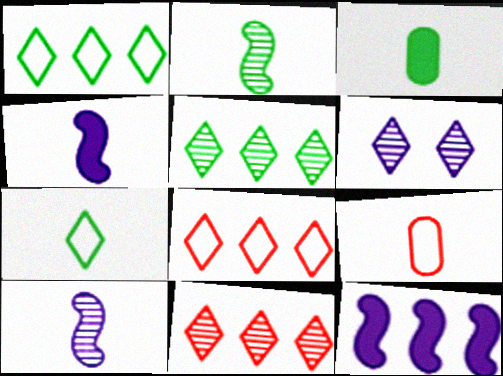[[2, 3, 7]]